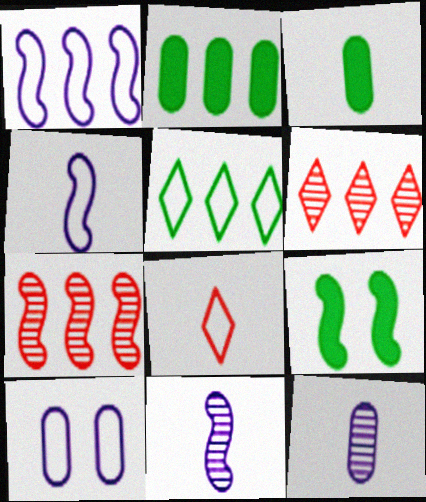[[1, 2, 6], 
[3, 8, 11], 
[4, 7, 9]]